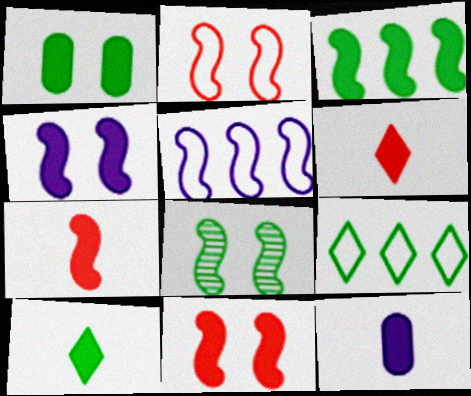[[1, 3, 10], 
[2, 4, 8], 
[3, 4, 7], 
[5, 7, 8], 
[7, 10, 12]]